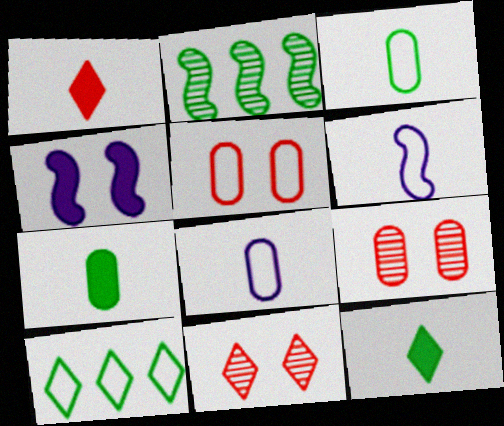[[5, 6, 10]]